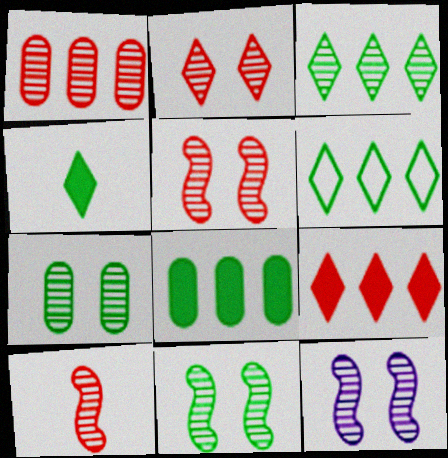[[1, 2, 10], 
[2, 7, 12], 
[5, 11, 12]]